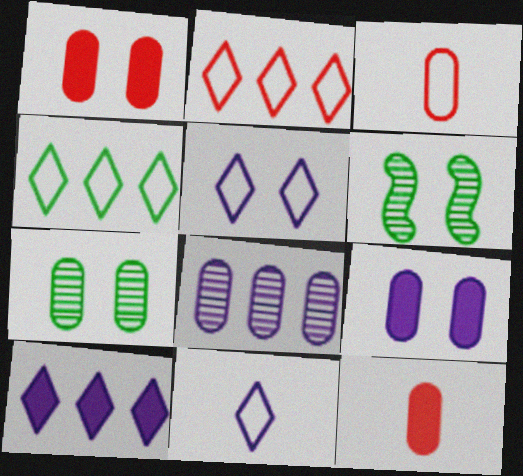[[1, 5, 6], 
[3, 6, 10]]